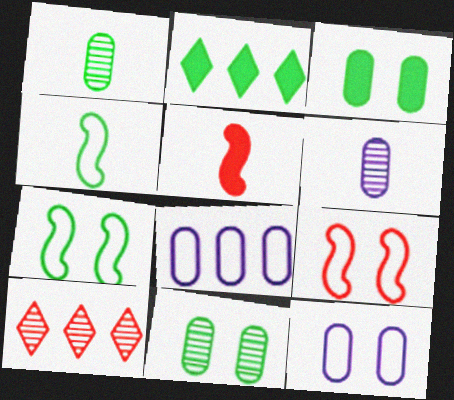[[1, 2, 7], 
[2, 4, 11], 
[2, 6, 9]]